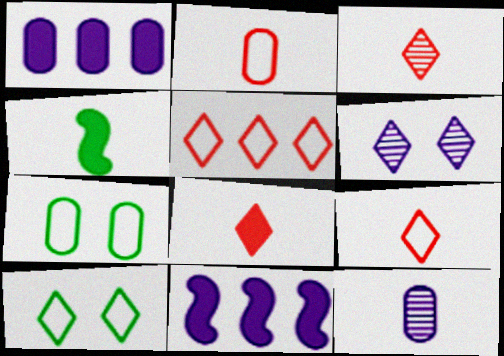[[3, 7, 11], 
[3, 8, 9], 
[4, 9, 12]]